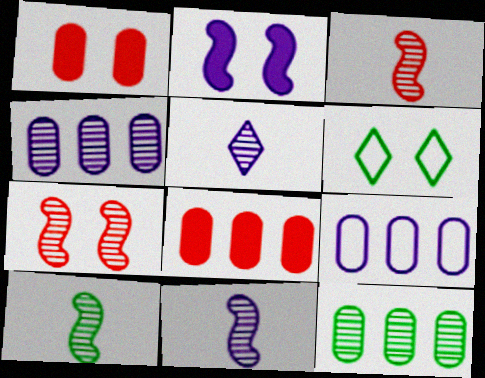[[2, 5, 9], 
[3, 10, 11], 
[5, 7, 12], 
[6, 8, 11], 
[8, 9, 12]]